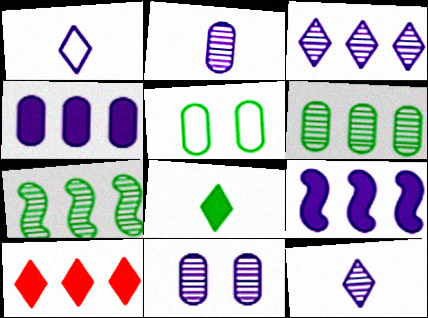[[1, 9, 11], 
[5, 7, 8]]